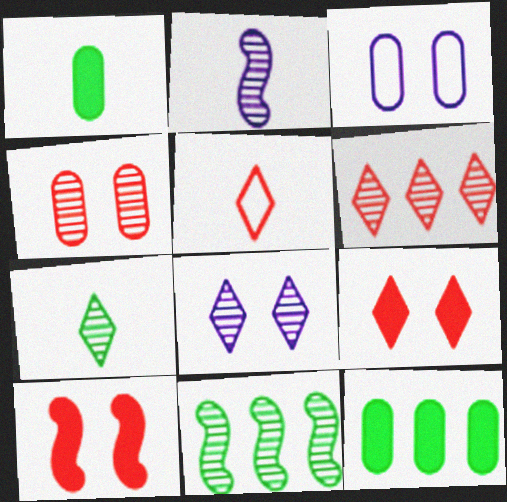[[1, 2, 5], 
[5, 6, 9], 
[6, 7, 8]]